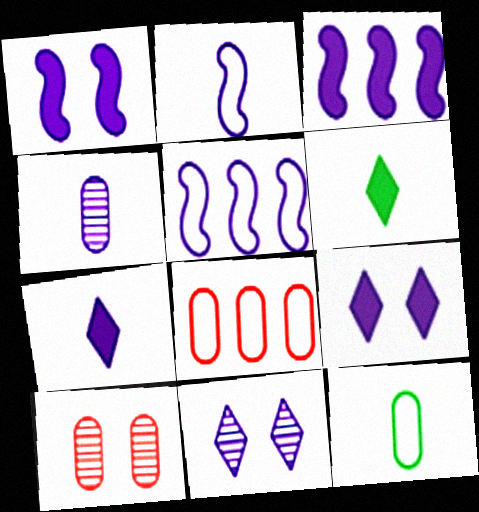[[2, 4, 7], 
[4, 5, 9], 
[5, 6, 10]]